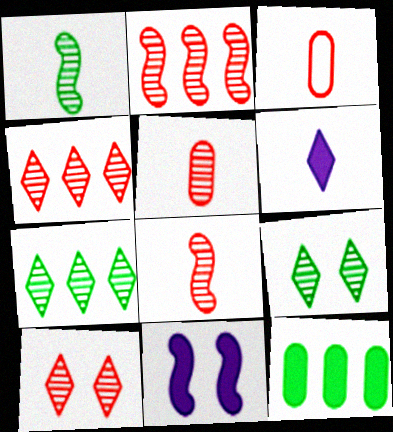[[1, 3, 6], 
[2, 5, 10], 
[3, 7, 11]]